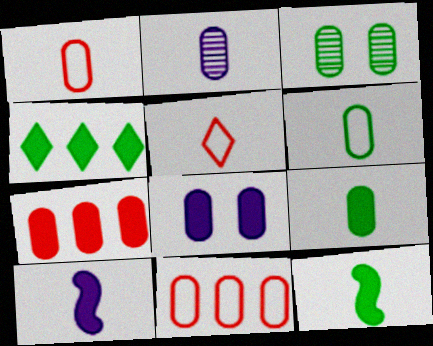[[1, 2, 9], 
[2, 5, 12], 
[7, 8, 9]]